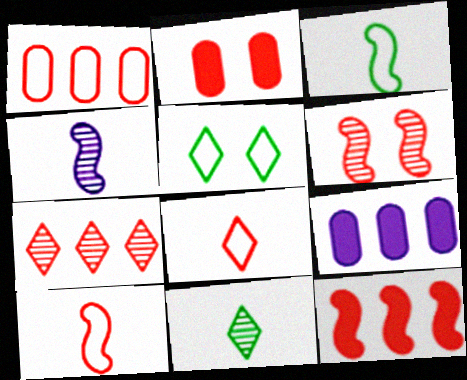[[1, 7, 12], 
[2, 7, 10], 
[6, 10, 12]]